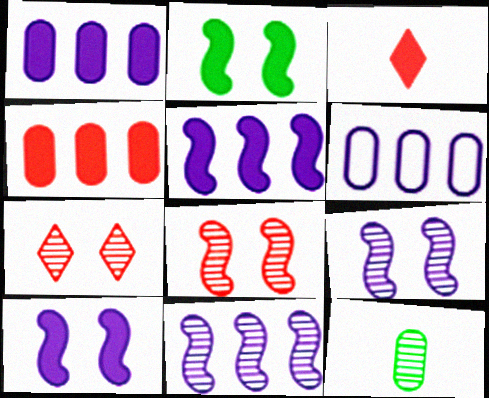[[1, 2, 3], 
[7, 11, 12]]